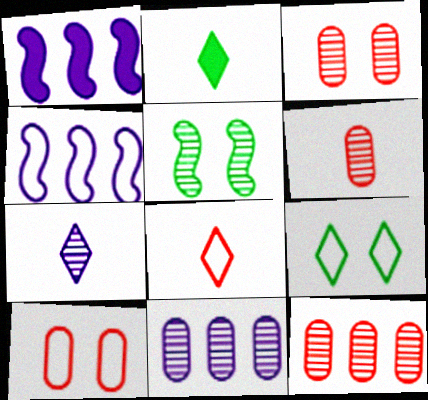[[1, 6, 9], 
[2, 3, 4], 
[2, 7, 8], 
[3, 6, 12], 
[5, 7, 12]]